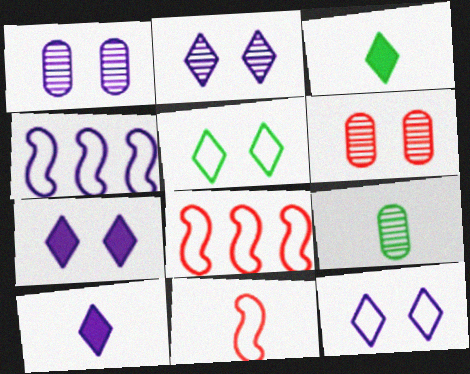[[1, 3, 8], 
[1, 4, 10], 
[2, 7, 12], 
[3, 4, 6], 
[7, 8, 9], 
[9, 10, 11]]